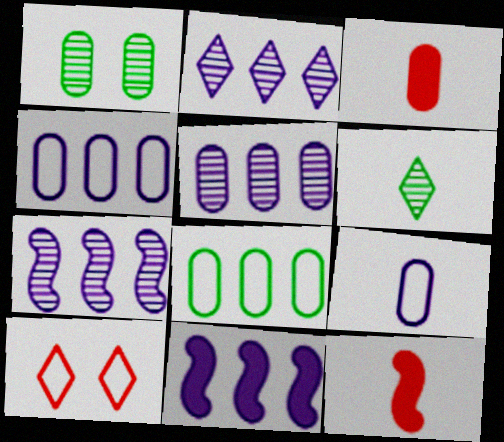[[1, 3, 4], 
[2, 4, 11], 
[2, 5, 7], 
[6, 9, 12]]